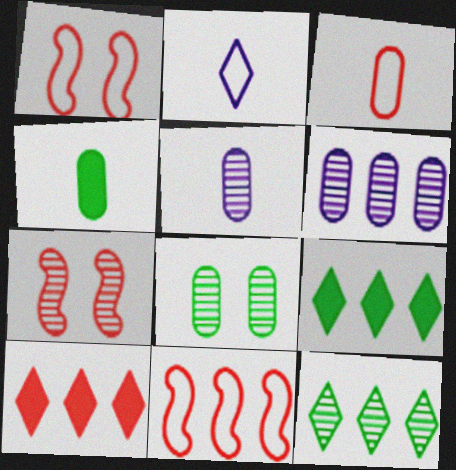[[1, 5, 9], 
[3, 4, 5], 
[3, 7, 10], 
[5, 7, 12], 
[6, 9, 11]]